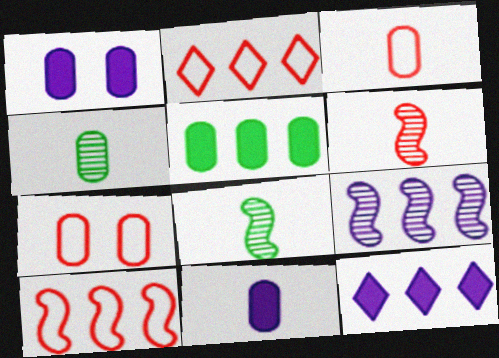[[1, 2, 8], 
[2, 5, 9], 
[3, 4, 11], 
[7, 8, 12]]